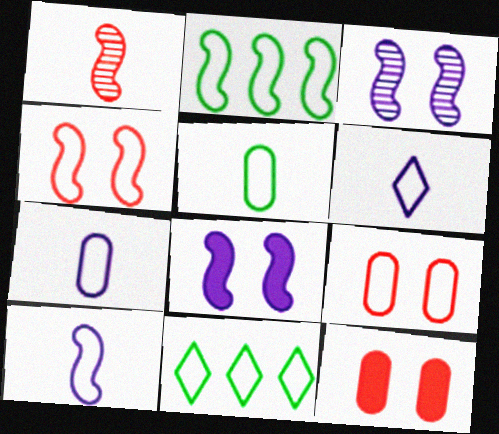[[1, 2, 8], 
[2, 4, 10], 
[2, 6, 9], 
[4, 7, 11], 
[6, 7, 10], 
[9, 10, 11]]